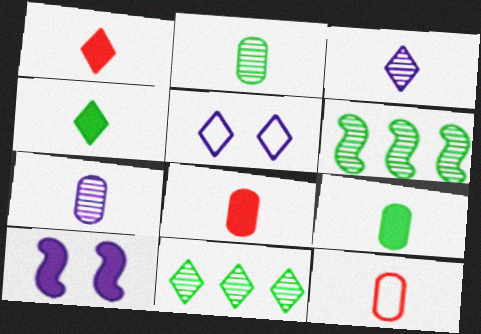[[1, 5, 11], 
[5, 6, 8], 
[7, 9, 12], 
[10, 11, 12]]